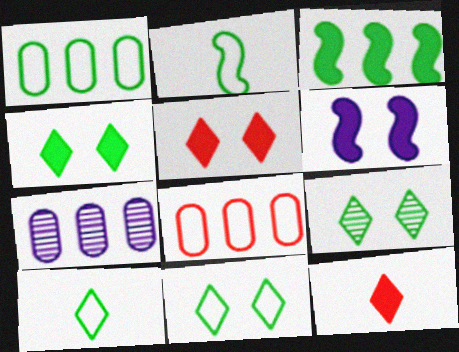[[1, 2, 11], 
[2, 5, 7], 
[4, 9, 11]]